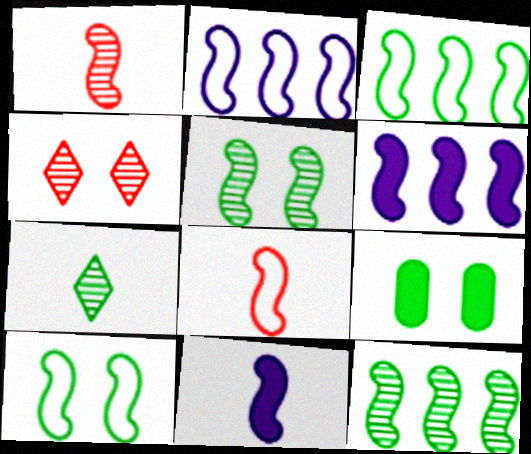[[1, 6, 10], 
[2, 8, 10], 
[3, 7, 9], 
[5, 6, 8]]